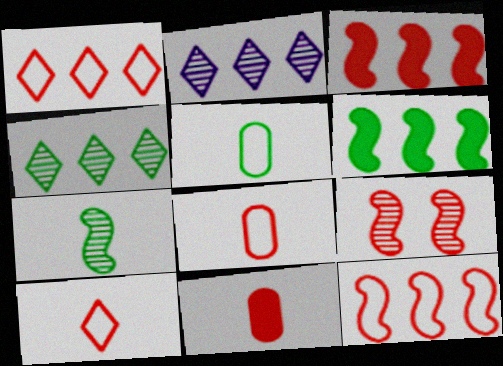[[1, 9, 11]]